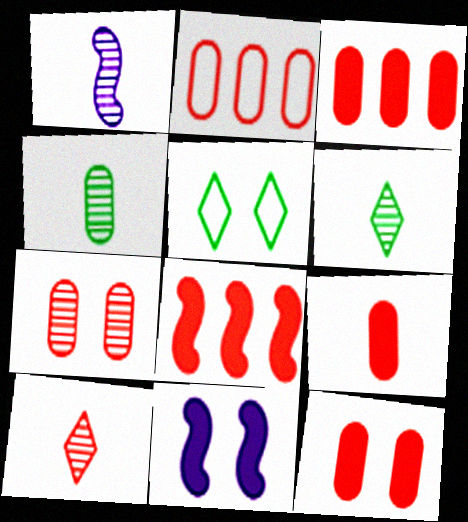[[1, 3, 5], 
[1, 4, 10], 
[2, 6, 11], 
[2, 7, 9], 
[3, 9, 12], 
[5, 7, 11]]